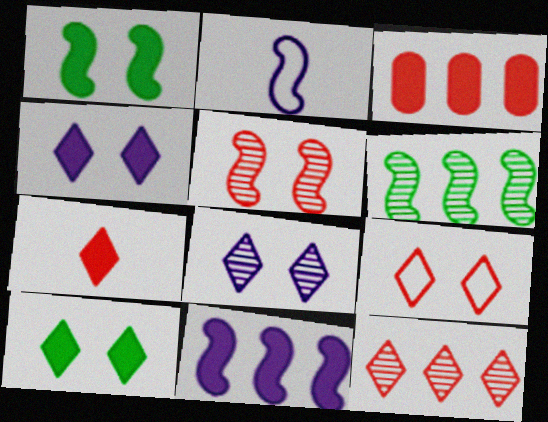[[7, 9, 12], 
[8, 9, 10]]